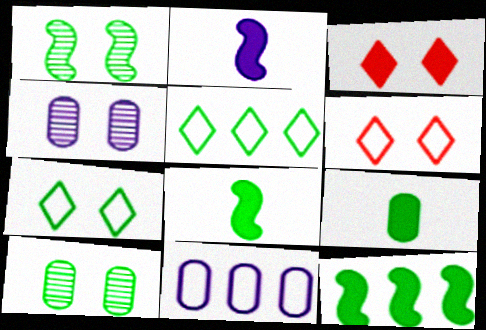[[1, 5, 9], 
[5, 8, 10]]